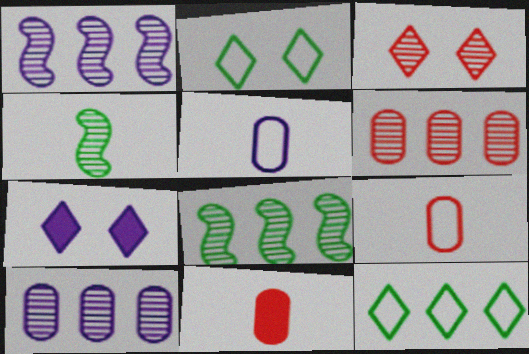[[1, 2, 11], 
[1, 5, 7], 
[2, 3, 7], 
[3, 4, 10], 
[7, 8, 9]]